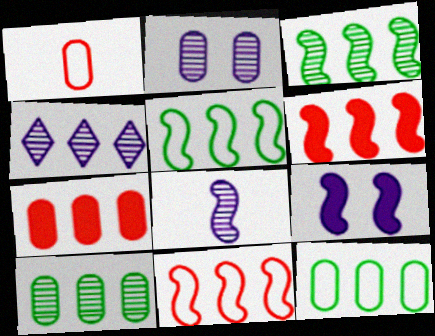[[2, 4, 8], 
[4, 5, 7], 
[4, 6, 12]]